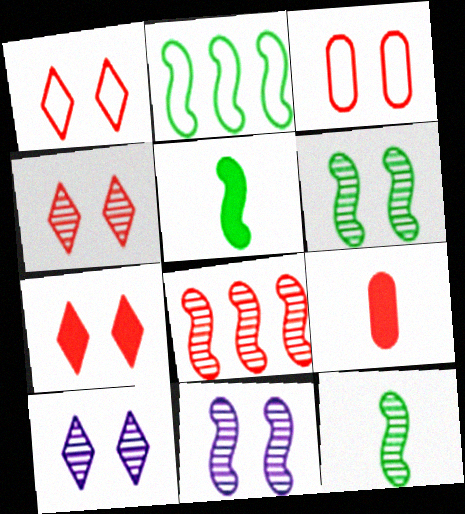[[1, 4, 7], 
[1, 8, 9], 
[2, 5, 6], 
[2, 9, 10], 
[8, 11, 12]]